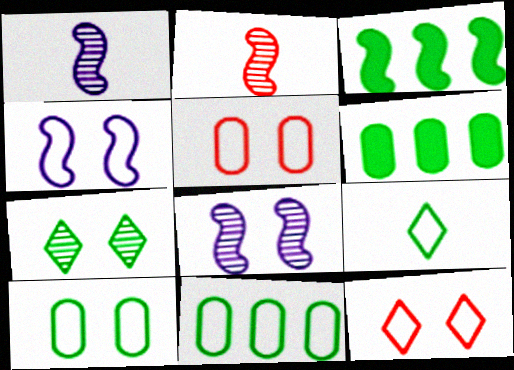[[1, 6, 12], 
[2, 3, 4], 
[4, 10, 12]]